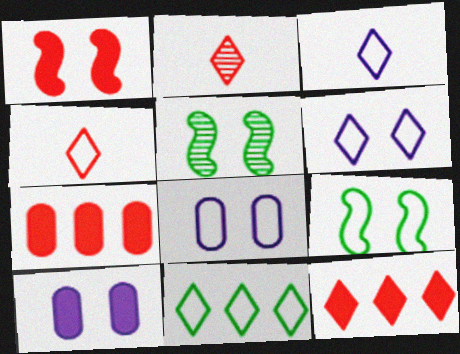[[3, 5, 7], 
[4, 6, 11]]